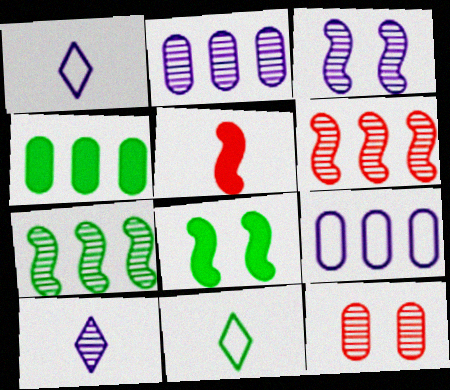[[2, 3, 10], 
[7, 10, 12]]